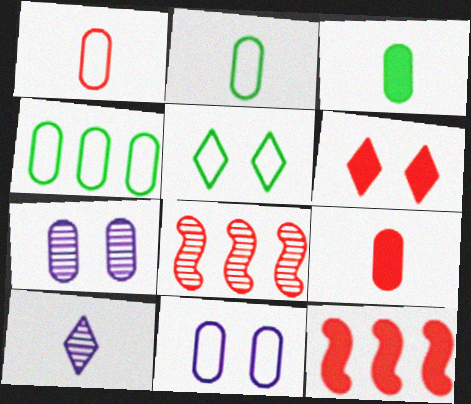[[1, 4, 11], 
[1, 6, 8], 
[4, 7, 9], 
[6, 9, 12]]